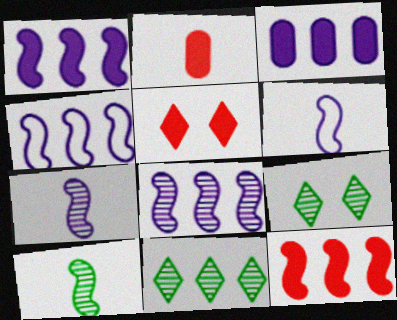[[1, 4, 8], 
[2, 4, 9], 
[2, 5, 12]]